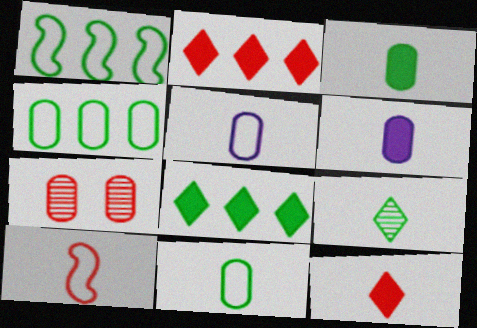[[2, 7, 10], 
[4, 6, 7], 
[6, 9, 10]]